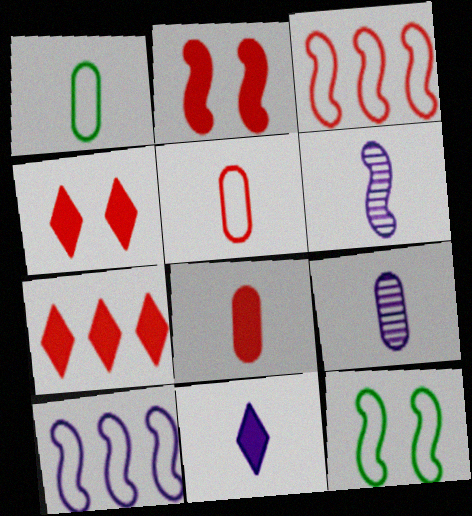[[1, 8, 9], 
[2, 7, 8], 
[7, 9, 12]]